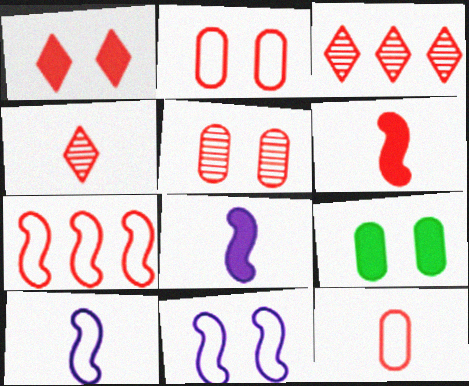[[2, 3, 6], 
[3, 9, 10], 
[4, 6, 12]]